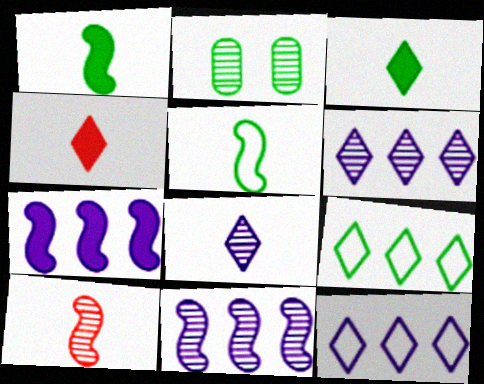[[1, 2, 9], 
[2, 6, 10]]